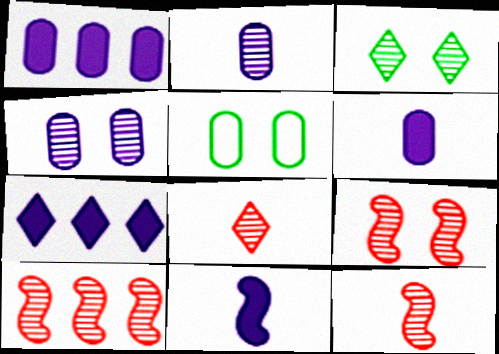[[2, 3, 10], 
[3, 4, 9], 
[5, 7, 12], 
[9, 10, 12]]